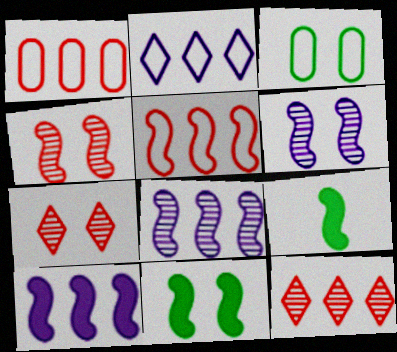[[5, 6, 9]]